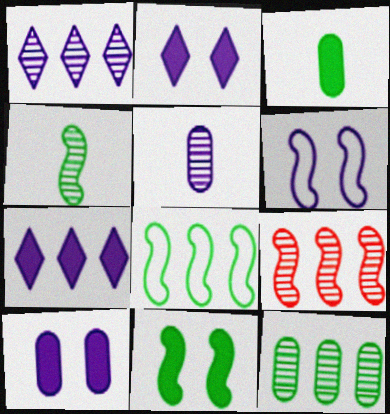[[1, 9, 12], 
[4, 8, 11], 
[5, 6, 7]]